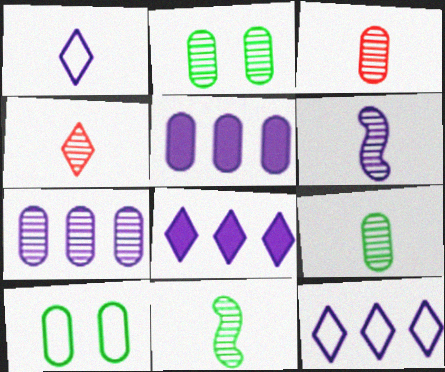[[2, 3, 7], 
[3, 5, 10], 
[4, 6, 9]]